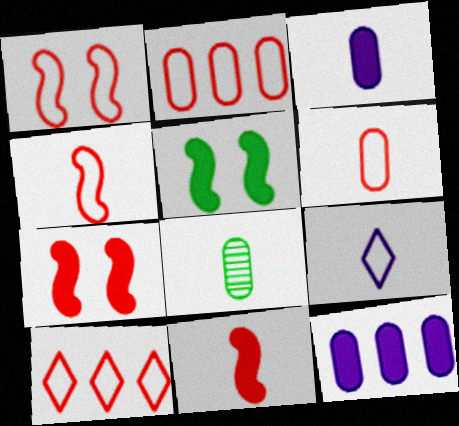[[1, 6, 10], 
[3, 6, 8], 
[8, 9, 11]]